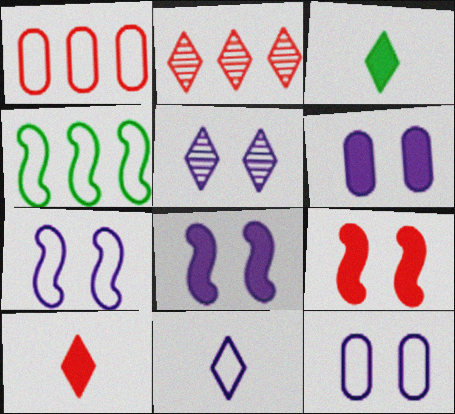[[5, 6, 7], 
[5, 8, 12]]